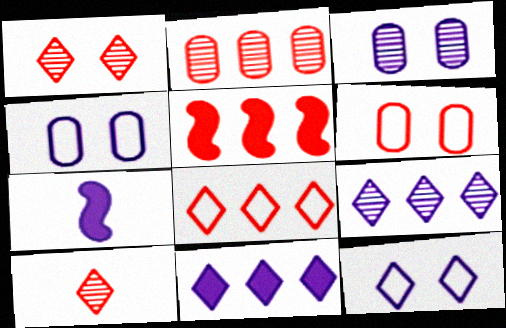[[2, 5, 8], 
[4, 7, 9], 
[5, 6, 10]]